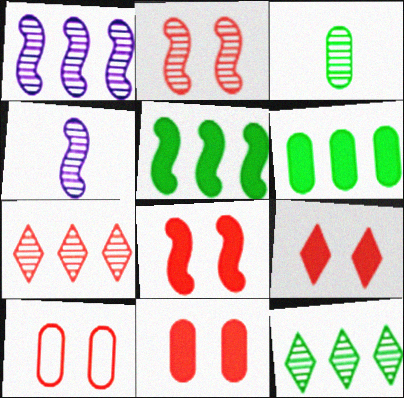[[2, 9, 10], 
[8, 9, 11]]